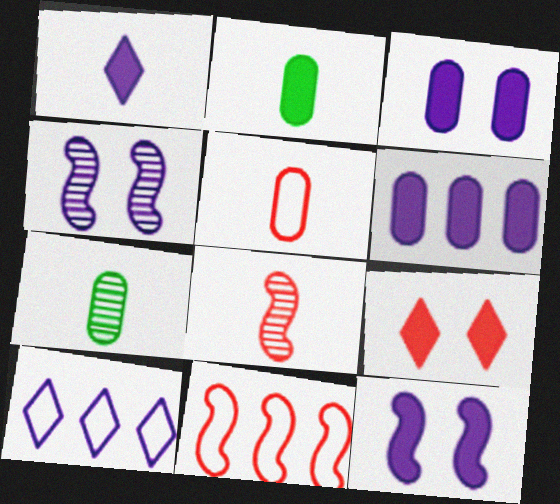[[1, 6, 12]]